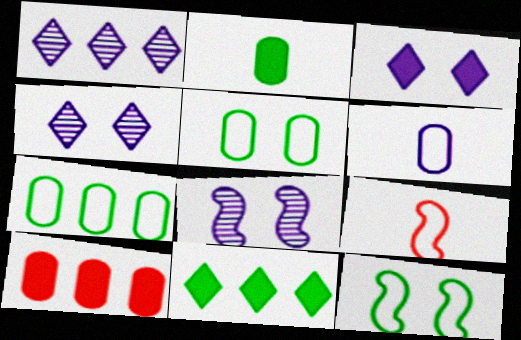[]